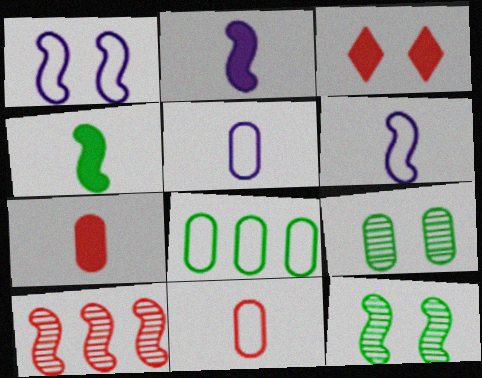[[1, 3, 9], 
[1, 4, 10], 
[3, 10, 11]]